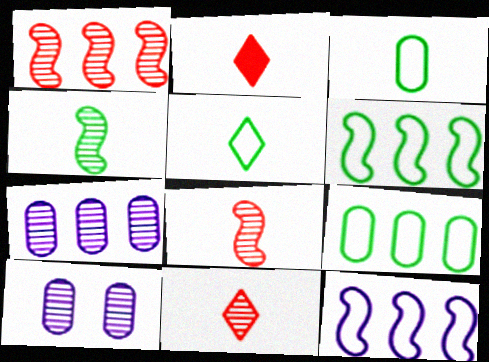[[2, 6, 10]]